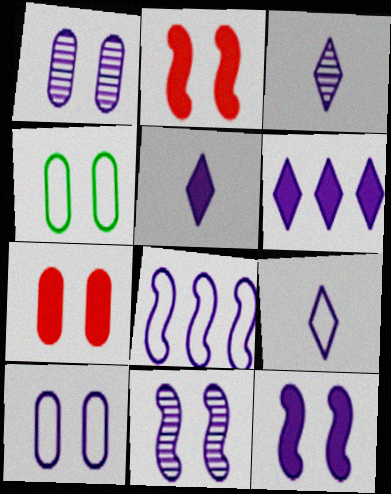[[1, 4, 7], 
[1, 5, 8], 
[3, 5, 9], 
[8, 9, 10]]